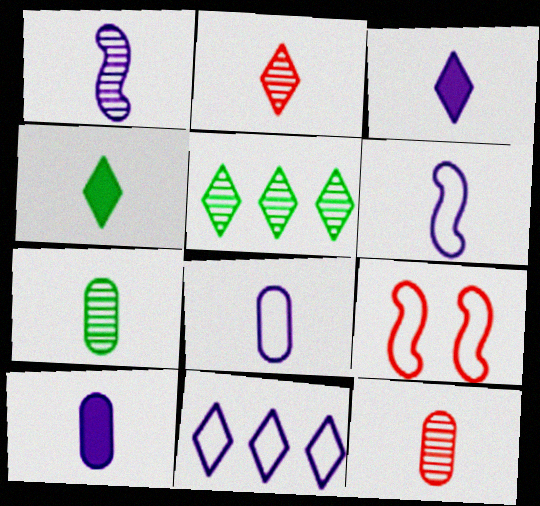[[1, 2, 7], 
[1, 3, 8], 
[4, 6, 12], 
[5, 9, 10]]